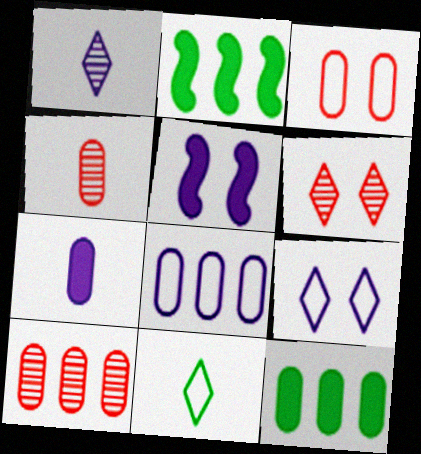[[1, 2, 3], 
[1, 5, 8], 
[2, 4, 9], 
[5, 10, 11], 
[8, 10, 12]]